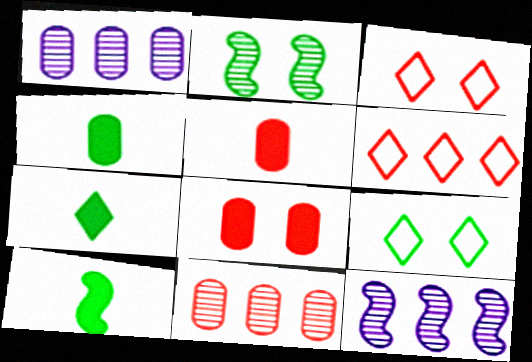[[1, 3, 10], 
[3, 4, 12], 
[4, 7, 10], 
[5, 9, 12]]